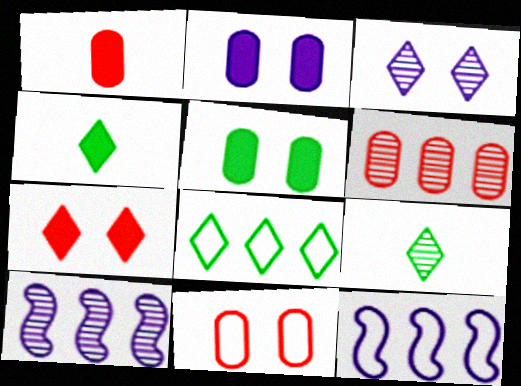[[1, 6, 11], 
[4, 10, 11]]